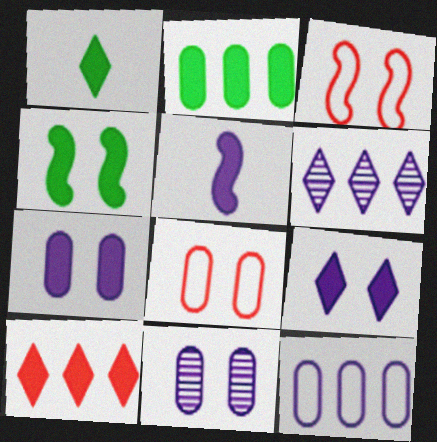[[1, 2, 4], 
[1, 9, 10]]